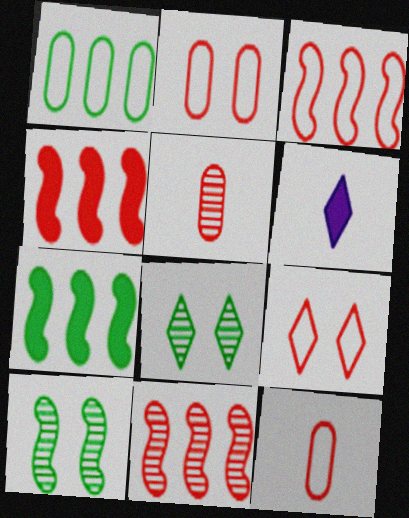[[3, 4, 11], 
[3, 9, 12], 
[4, 5, 9]]